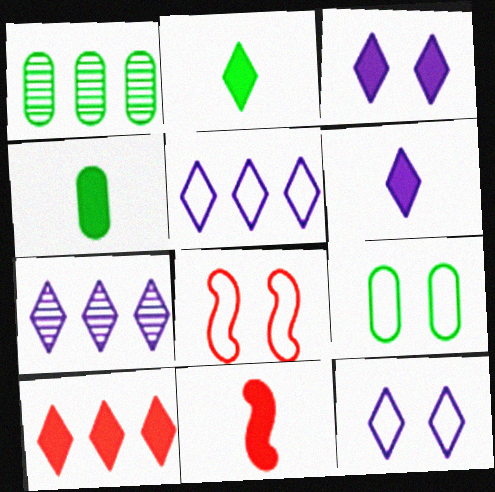[[1, 4, 9], 
[1, 6, 8], 
[1, 11, 12], 
[2, 3, 10], 
[4, 6, 11], 
[4, 7, 8], 
[6, 7, 12], 
[7, 9, 11], 
[8, 9, 12]]